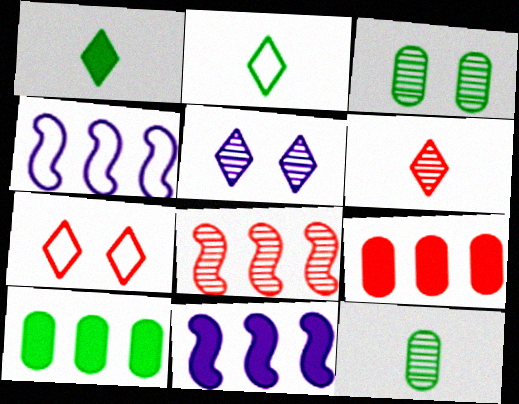[[5, 8, 12], 
[7, 11, 12]]